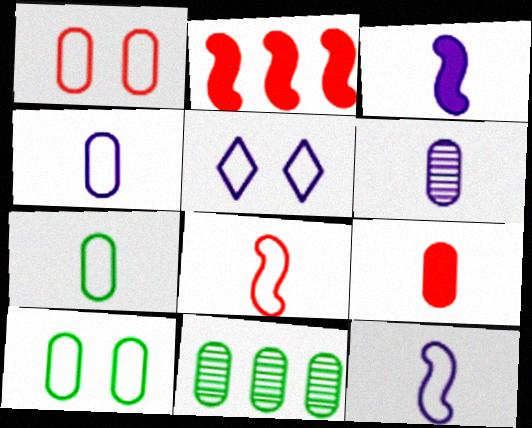[[6, 7, 9]]